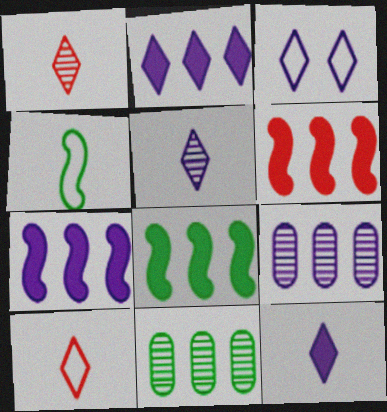[[2, 3, 5], 
[6, 7, 8]]